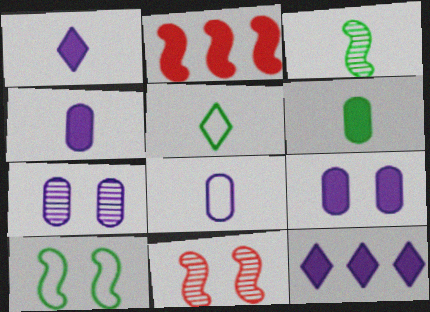[[2, 5, 7], 
[3, 5, 6]]